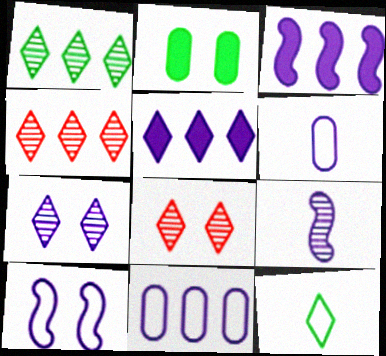[[2, 8, 10], 
[3, 6, 7], 
[3, 9, 10], 
[5, 8, 12]]